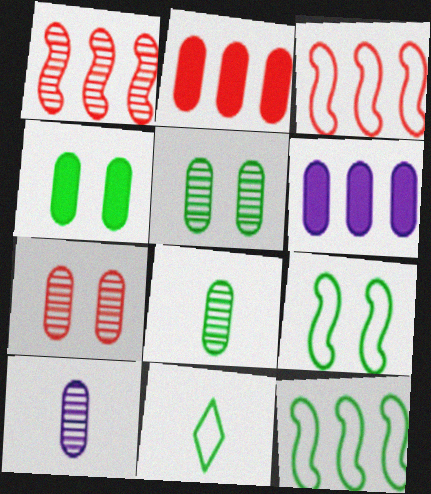[]